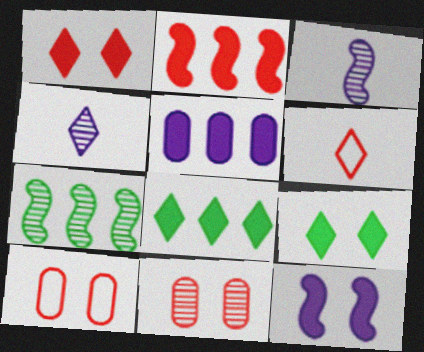[[2, 5, 8], 
[2, 6, 11], 
[3, 8, 10], 
[4, 7, 11]]